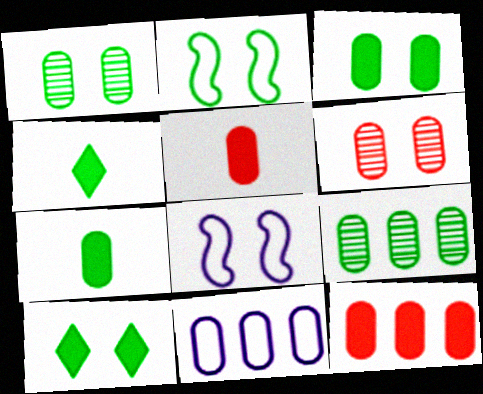[[1, 2, 10], 
[1, 5, 11], 
[2, 4, 9], 
[6, 7, 11], 
[6, 8, 10], 
[9, 11, 12]]